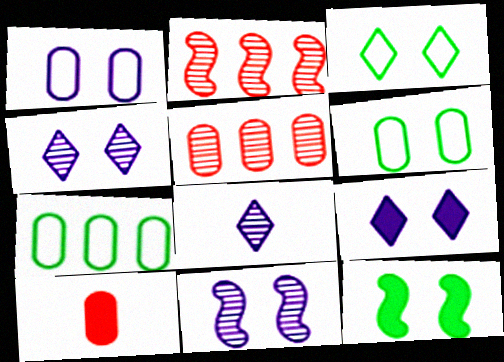[[1, 9, 11]]